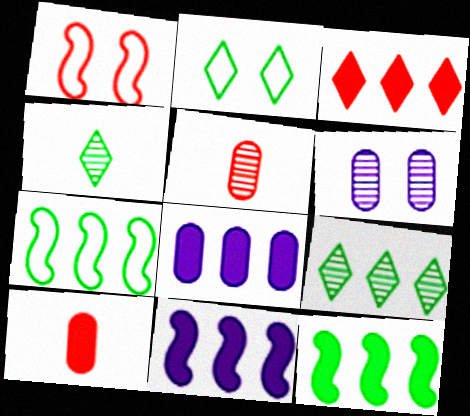[[1, 3, 5], 
[1, 4, 8], 
[2, 5, 11], 
[3, 8, 12]]